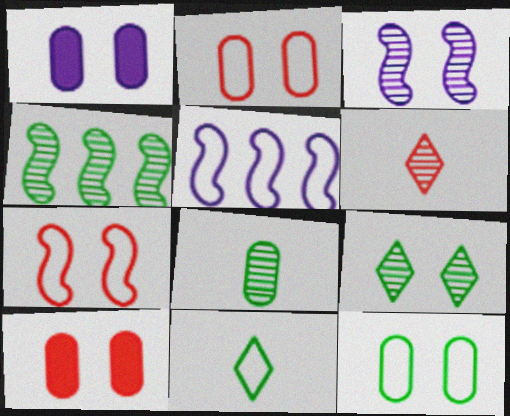[[1, 7, 9], 
[2, 5, 11], 
[4, 8, 9]]